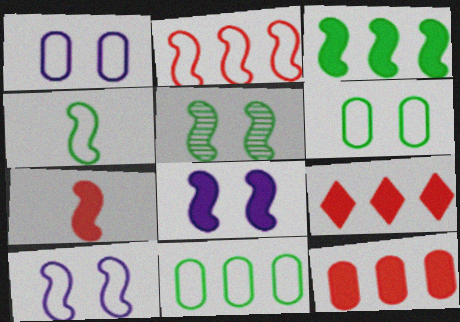[[2, 4, 10], 
[3, 4, 5], 
[3, 7, 8]]